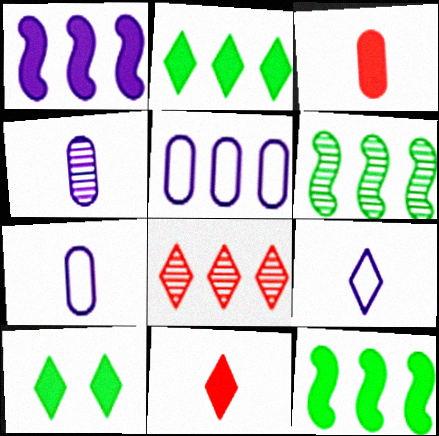[[1, 3, 10], 
[5, 8, 12], 
[8, 9, 10]]